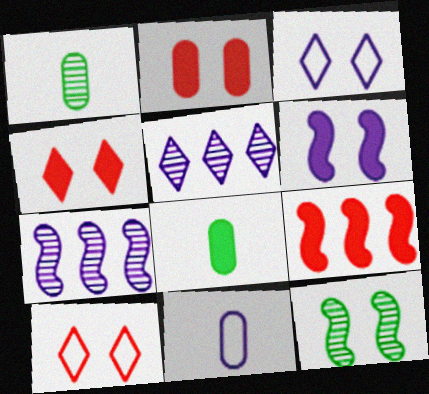[[1, 3, 9], 
[2, 3, 12], 
[5, 6, 11], 
[7, 8, 10]]